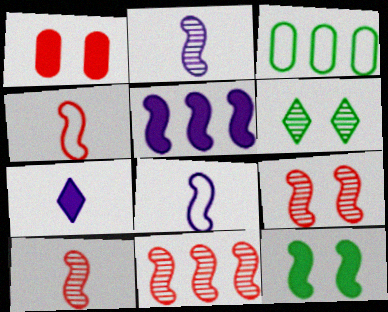[[3, 7, 9], 
[8, 11, 12], 
[9, 10, 11]]